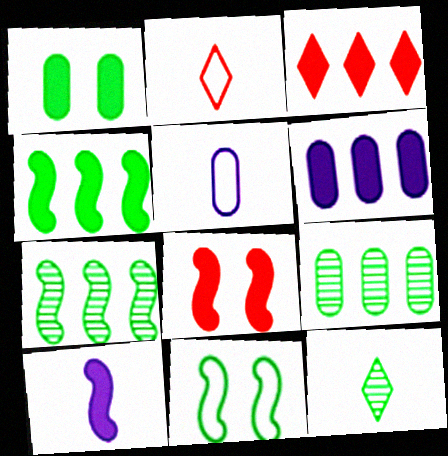[[1, 3, 10], 
[3, 4, 6], 
[4, 8, 10]]